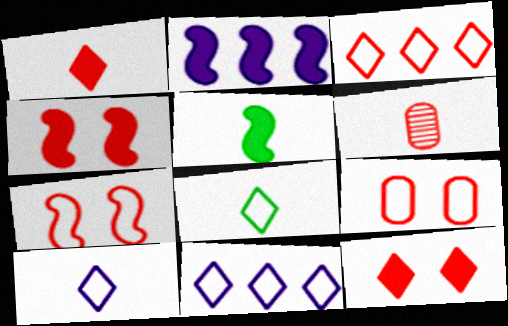[[2, 4, 5], 
[3, 4, 6], 
[5, 6, 10]]